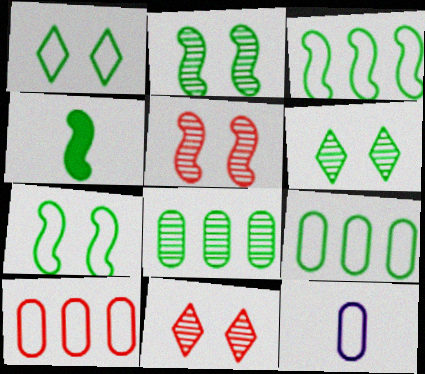[[1, 4, 8], 
[2, 3, 4], 
[4, 6, 9]]